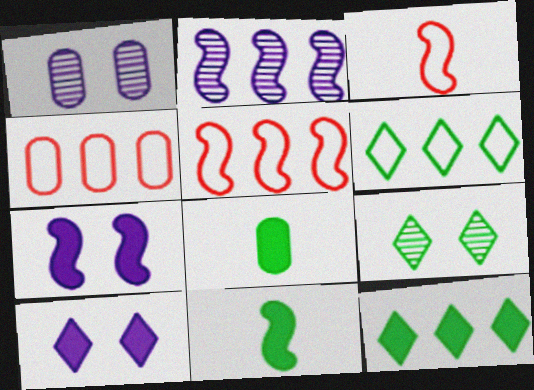[[1, 3, 12], 
[1, 4, 8], 
[2, 4, 12]]